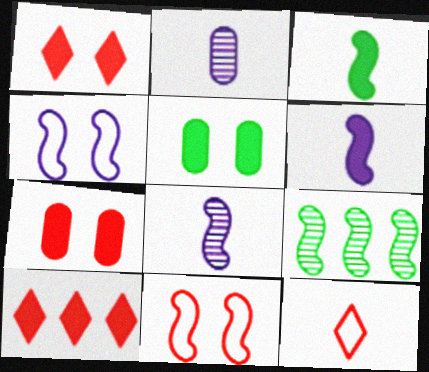[[2, 3, 12], 
[5, 6, 10], 
[6, 9, 11]]